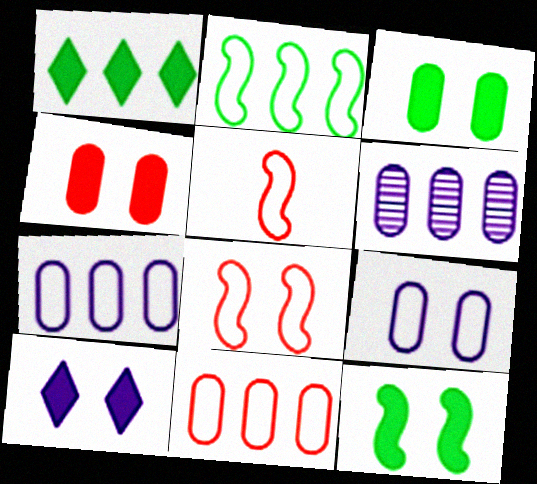[[4, 10, 12]]